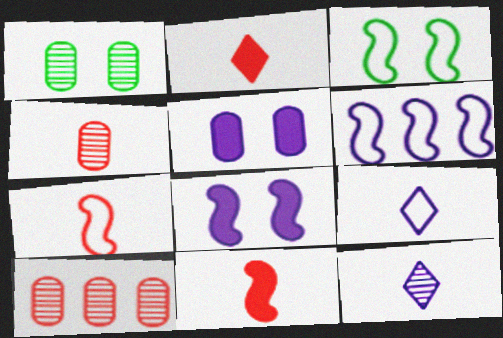[[1, 2, 6], 
[2, 4, 7], 
[3, 6, 7], 
[5, 6, 12]]